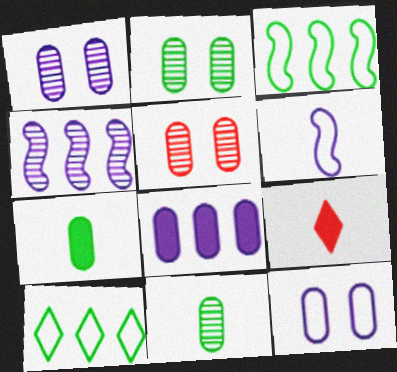[[1, 2, 5], 
[1, 3, 9], 
[6, 9, 11]]